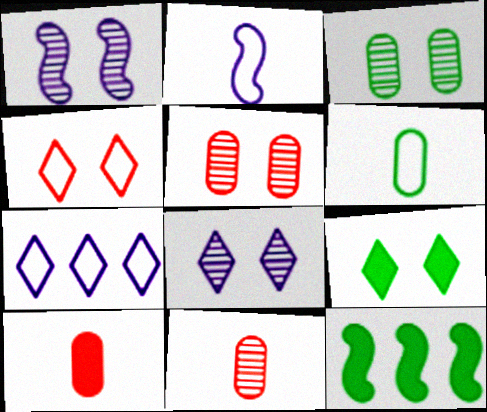[[4, 8, 9]]